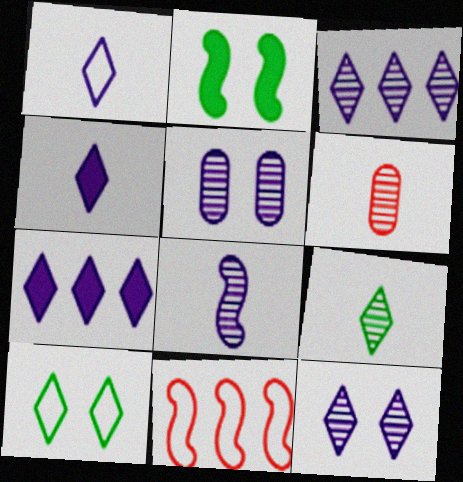[[1, 7, 12], 
[2, 8, 11], 
[3, 5, 8], 
[6, 8, 9]]